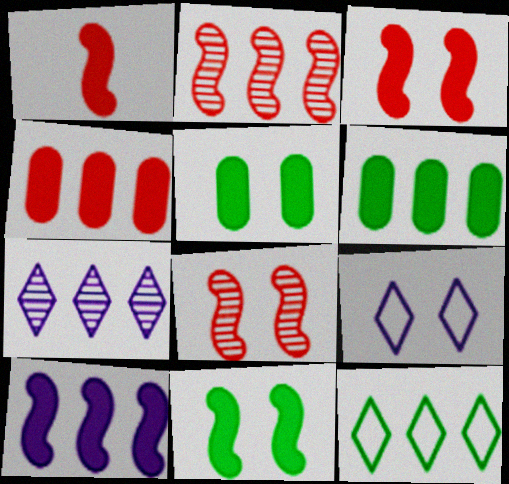[[1, 10, 11], 
[5, 8, 9]]